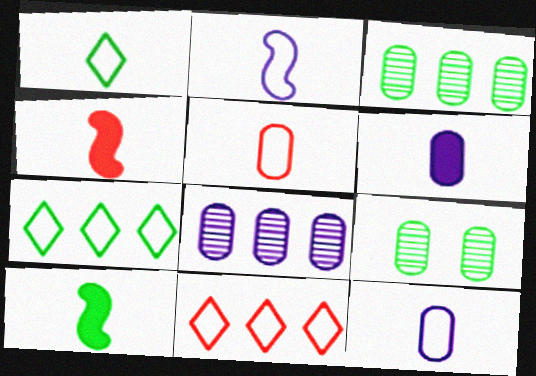[[1, 2, 5], 
[7, 9, 10]]